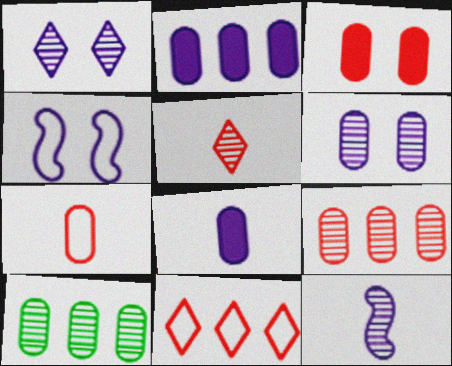[[3, 7, 9]]